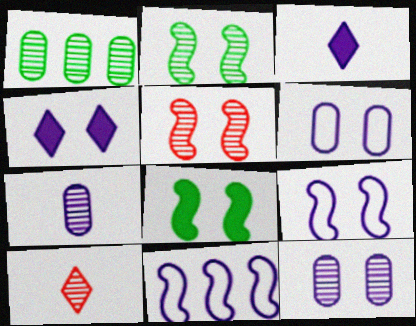[[3, 11, 12], 
[4, 7, 11], 
[4, 9, 12], 
[5, 8, 9]]